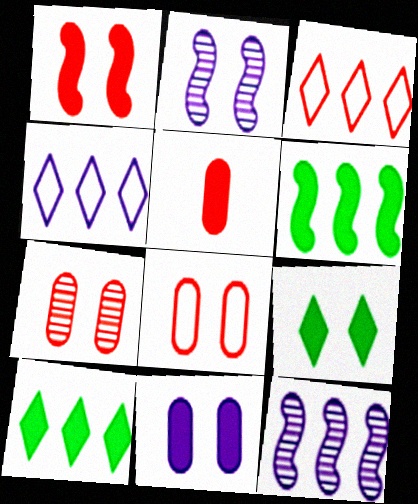[[1, 9, 11], 
[2, 8, 9]]